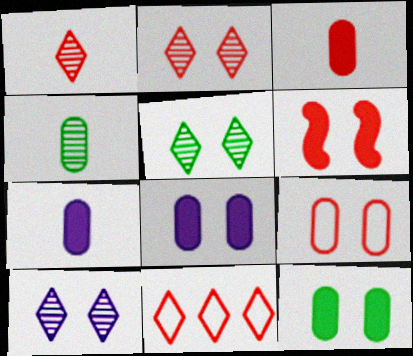[[2, 5, 10], 
[2, 6, 9]]